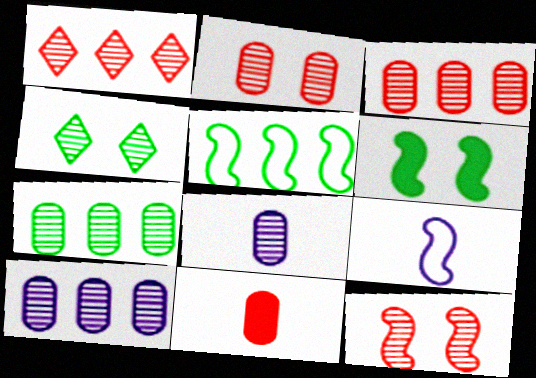[[2, 7, 8], 
[3, 7, 10]]